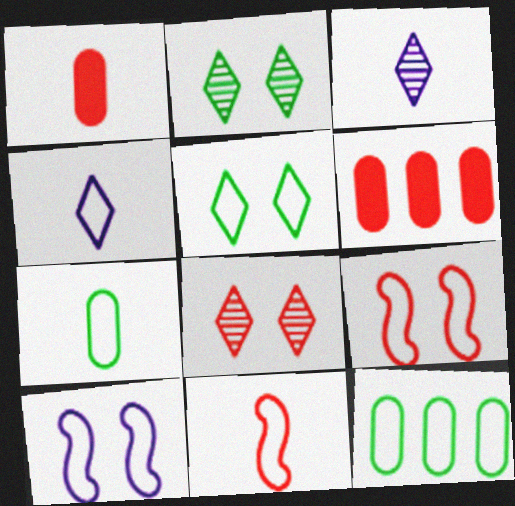[[4, 7, 11], 
[4, 9, 12], 
[6, 8, 11]]